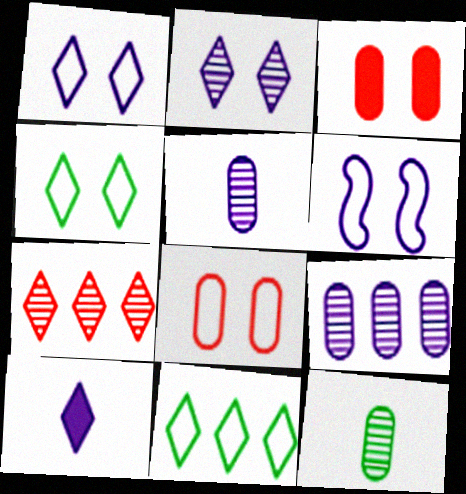[[4, 6, 8], 
[4, 7, 10], 
[6, 9, 10]]